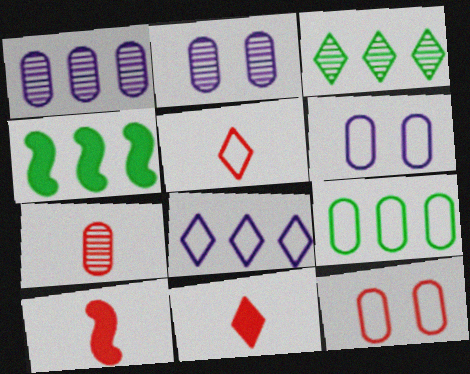[[2, 4, 5], 
[3, 4, 9], 
[3, 6, 10], 
[5, 7, 10]]